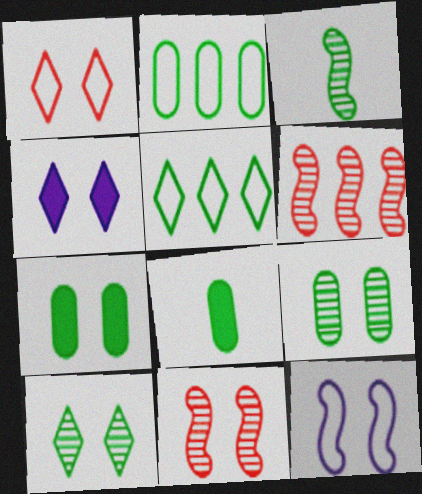[[1, 4, 10], 
[2, 8, 9], 
[3, 5, 7]]